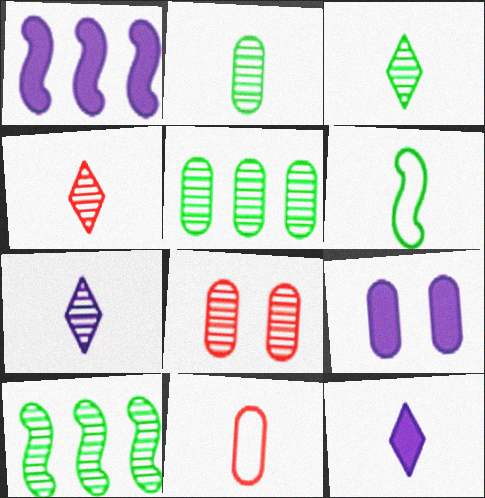[[1, 9, 12], 
[3, 4, 7], 
[5, 9, 11], 
[7, 8, 10]]